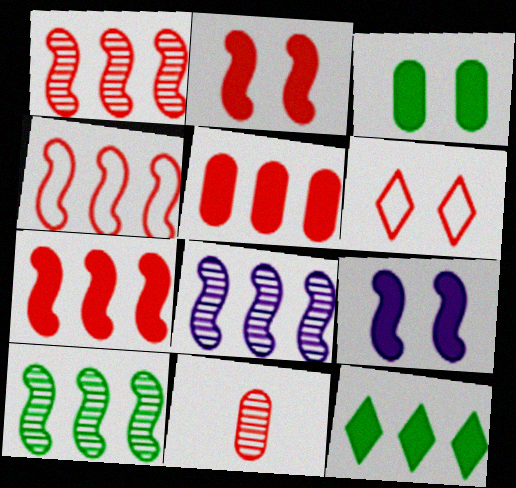[[1, 4, 7], 
[1, 8, 10], 
[6, 7, 11]]